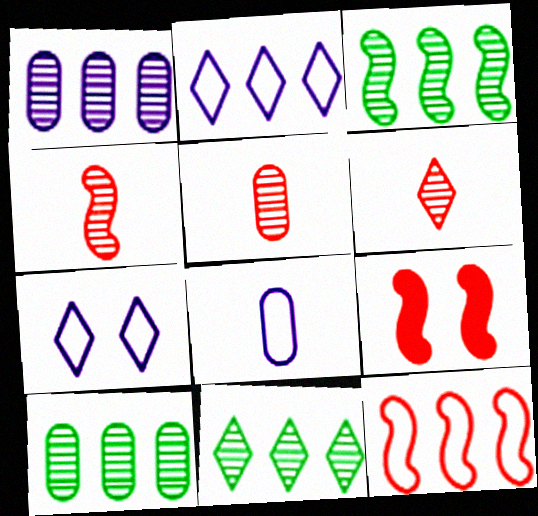[[3, 10, 11], 
[4, 5, 6], 
[4, 9, 12], 
[8, 9, 11]]